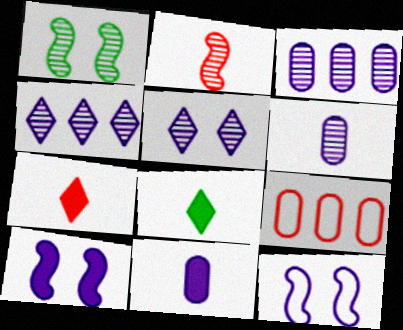[[4, 11, 12]]